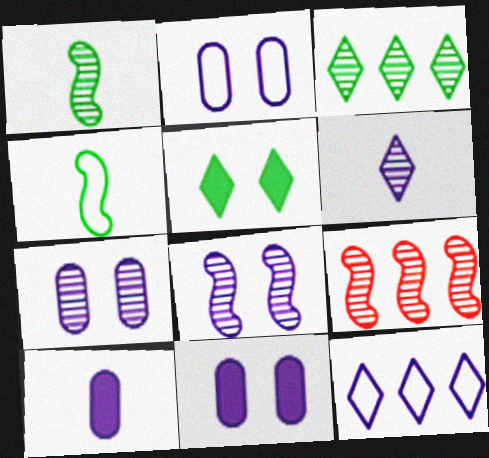[[1, 8, 9], 
[2, 7, 11], 
[8, 10, 12]]